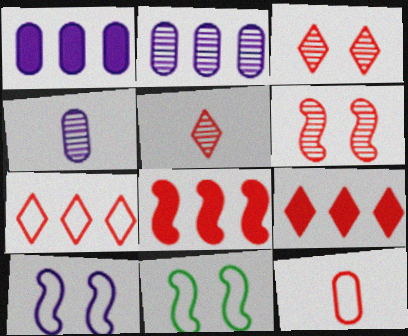[[1, 5, 11], 
[3, 8, 12], 
[4, 9, 11], 
[6, 9, 12]]